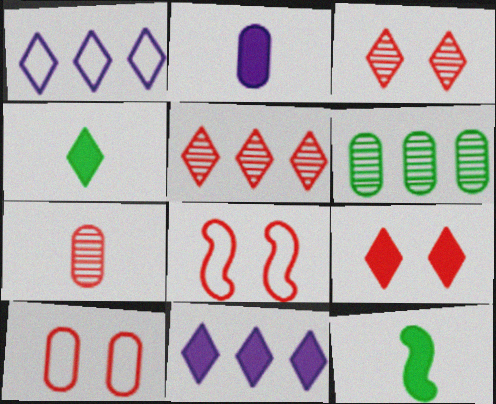[[1, 3, 4], 
[2, 6, 10], 
[4, 9, 11]]